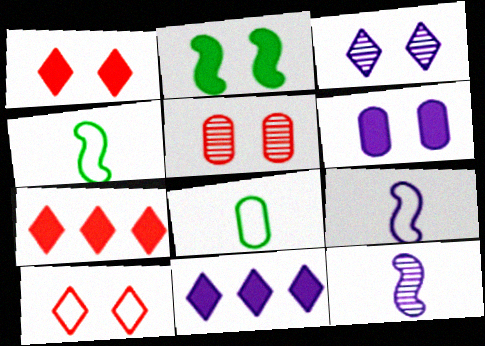[[1, 2, 6], 
[4, 5, 11]]